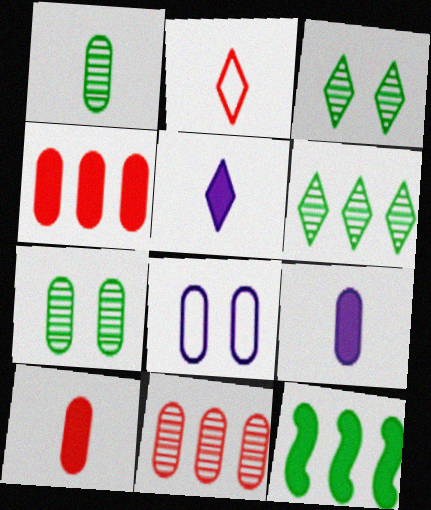[[1, 4, 8]]